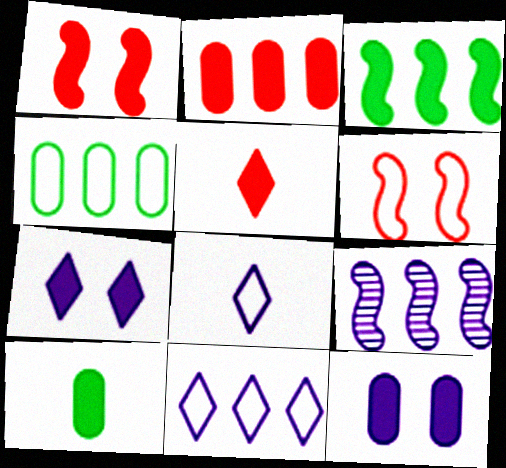[[1, 2, 5], 
[2, 10, 12], 
[3, 5, 12], 
[4, 6, 8], 
[8, 9, 12]]